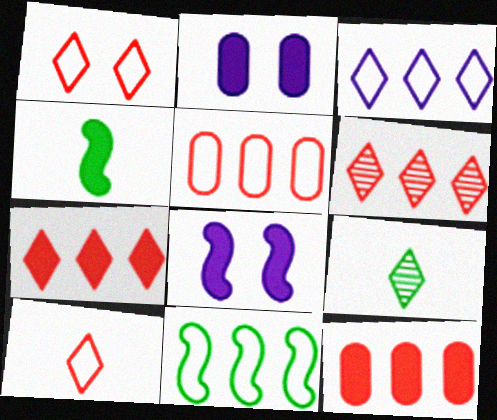[[2, 4, 7], 
[3, 5, 11], 
[5, 8, 9]]